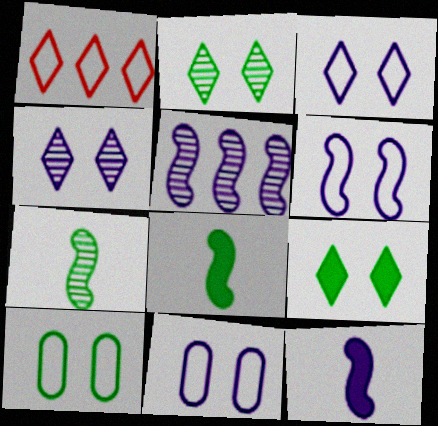[[3, 6, 11], 
[5, 6, 12]]